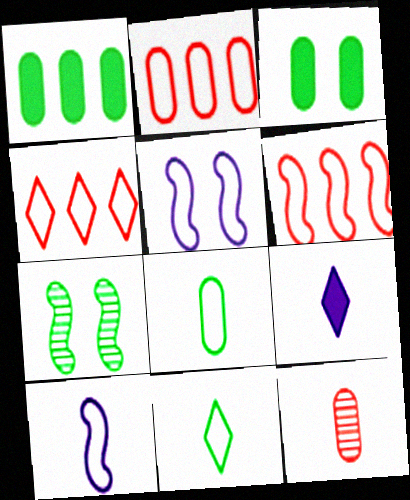[[1, 7, 11], 
[2, 4, 6], 
[2, 5, 11], 
[2, 7, 9], 
[4, 5, 8]]